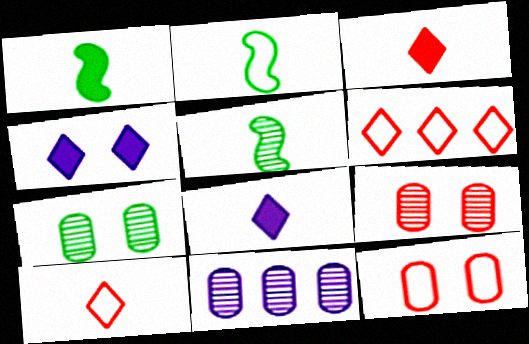[[1, 2, 5]]